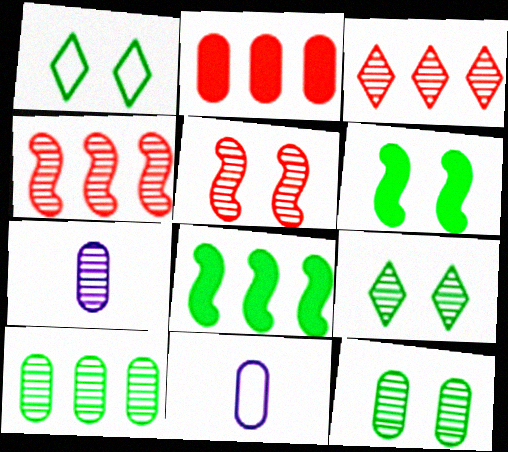[[1, 6, 12], 
[2, 11, 12], 
[3, 6, 11], 
[4, 7, 9]]